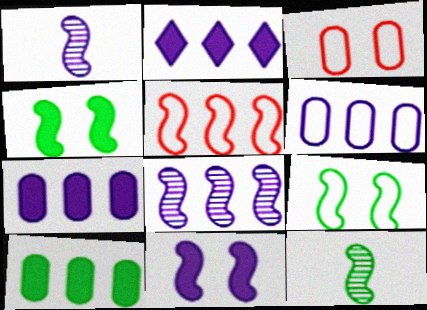[[1, 4, 5], 
[2, 3, 12], 
[2, 6, 8], 
[5, 11, 12]]